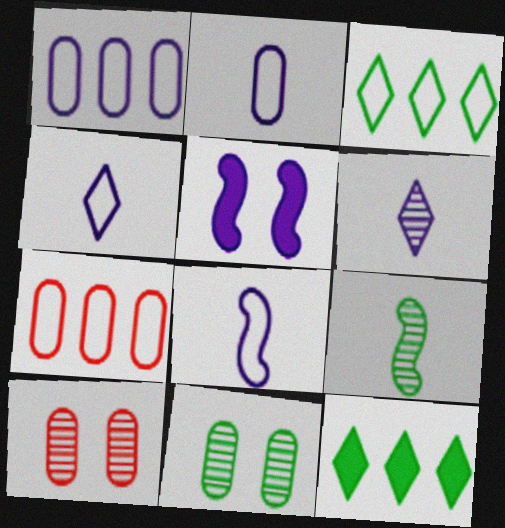[[1, 5, 6], 
[2, 4, 8], 
[8, 10, 12]]